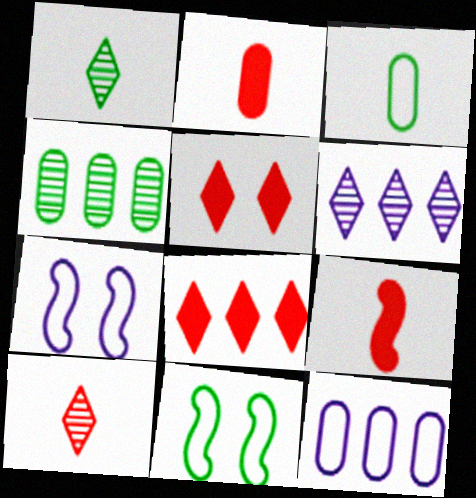[[2, 6, 11]]